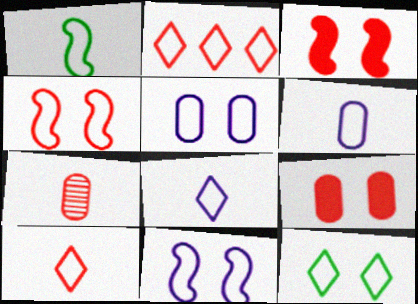[[1, 2, 5], 
[1, 6, 10], 
[2, 3, 7], 
[2, 8, 12], 
[4, 5, 12]]